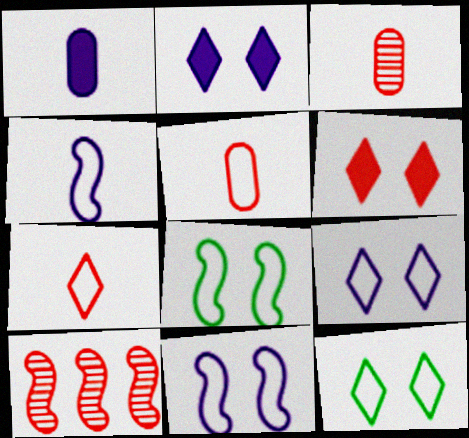[[1, 10, 12], 
[5, 6, 10]]